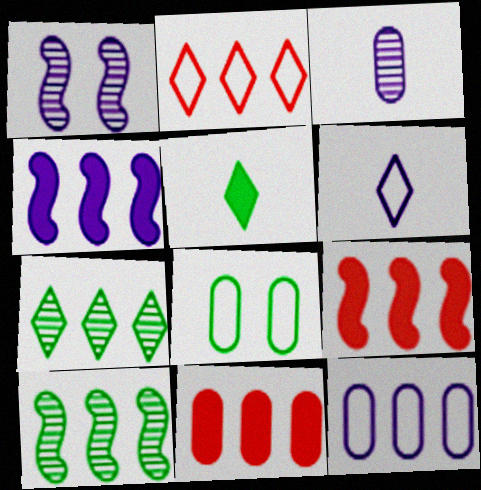[[3, 8, 11], 
[5, 8, 10], 
[7, 9, 12]]